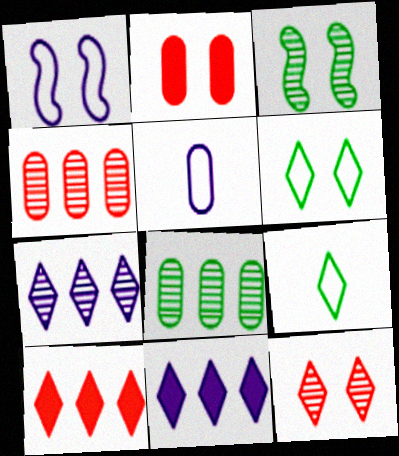[[2, 5, 8], 
[3, 5, 10], 
[9, 11, 12]]